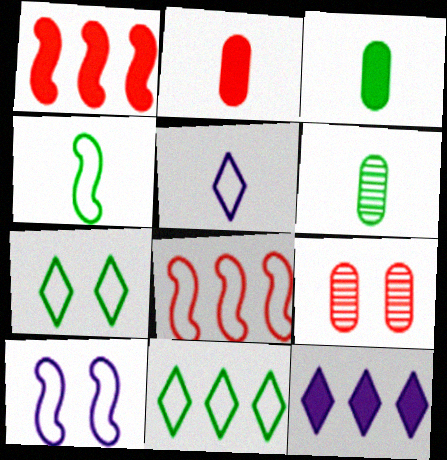[[4, 8, 10], 
[4, 9, 12]]